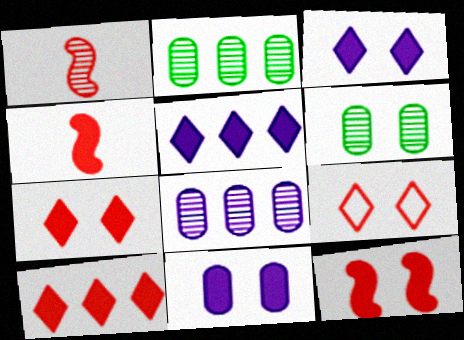[]